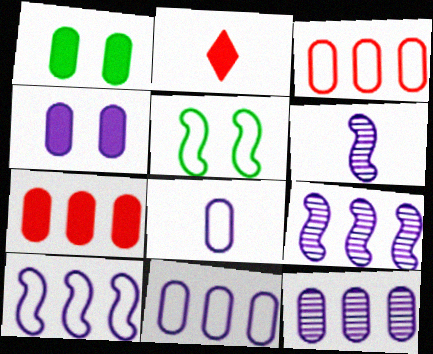[[2, 5, 12], 
[4, 8, 12]]